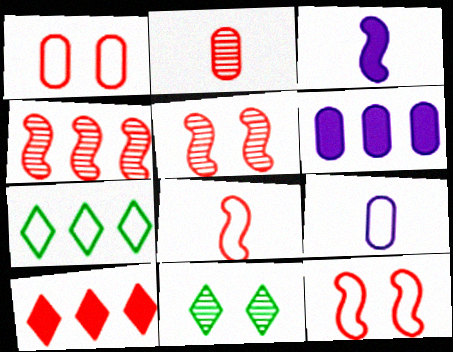[[2, 10, 12], 
[4, 6, 7], 
[6, 8, 11], 
[7, 9, 12]]